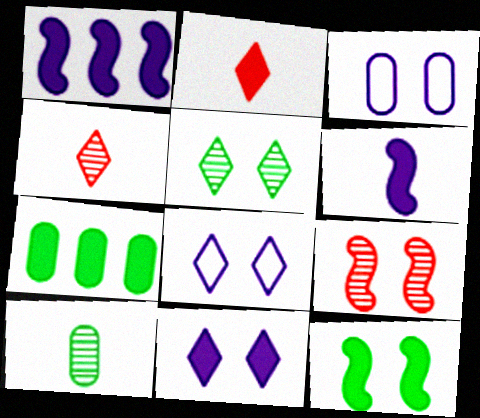[]